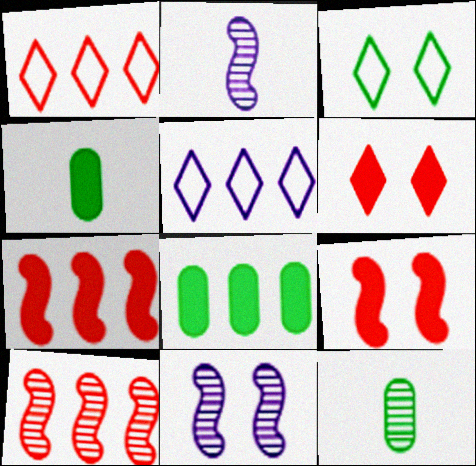[[1, 4, 11], 
[5, 8, 10], 
[5, 9, 12]]